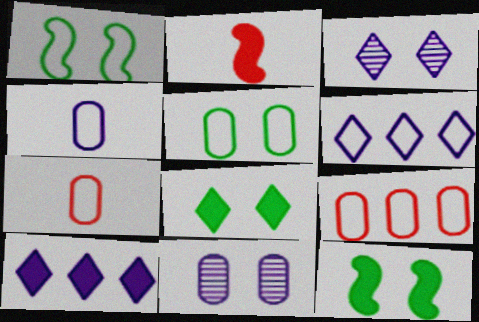[[1, 6, 7], 
[4, 5, 9]]